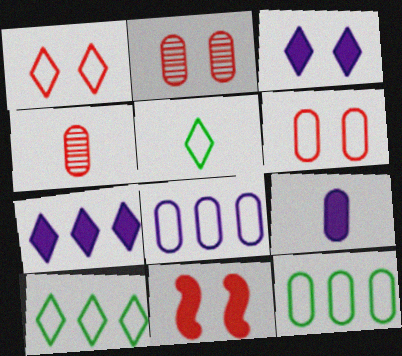[[1, 2, 11], 
[2, 9, 12]]